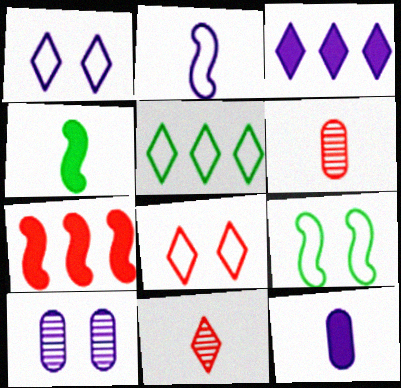[[2, 3, 10], 
[3, 6, 9], 
[6, 7, 8]]